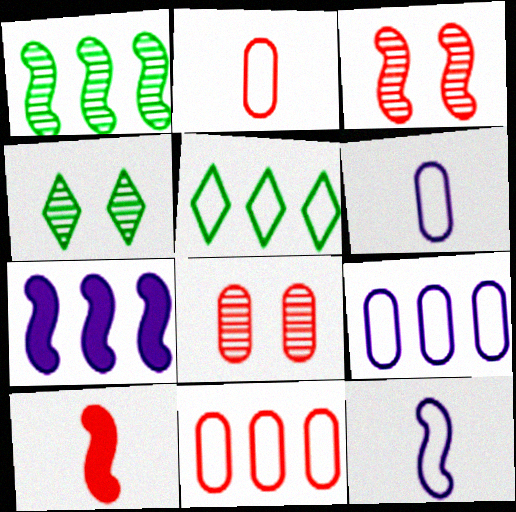[[2, 4, 7], 
[4, 9, 10]]